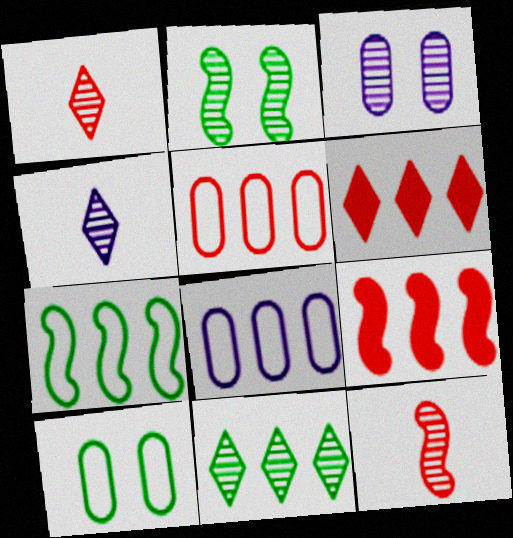[[3, 11, 12], 
[4, 9, 10], 
[8, 9, 11]]